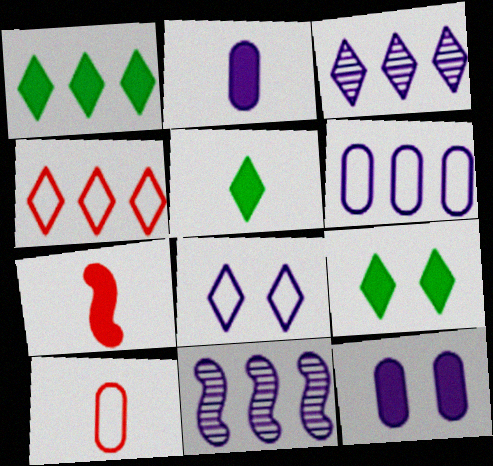[[1, 3, 4], 
[1, 5, 9], 
[1, 7, 12], 
[2, 5, 7], 
[2, 8, 11], 
[9, 10, 11]]